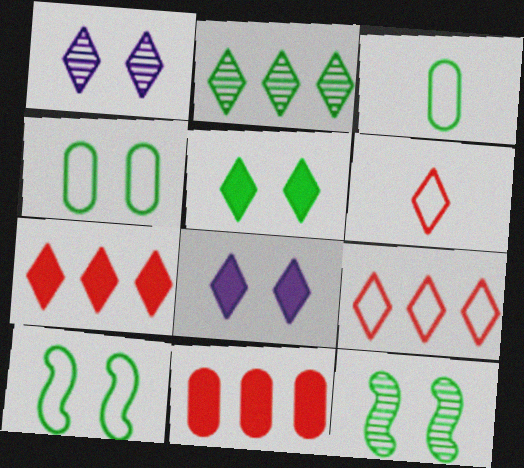[[2, 6, 8], 
[4, 5, 12]]